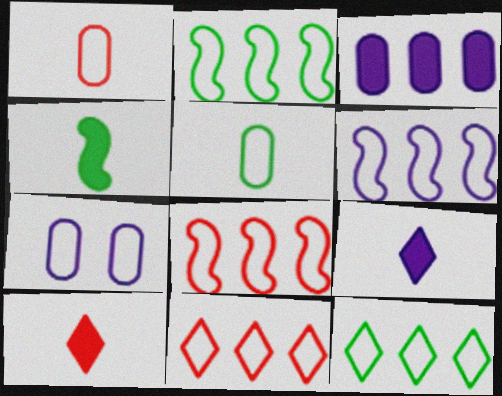[[2, 6, 8]]